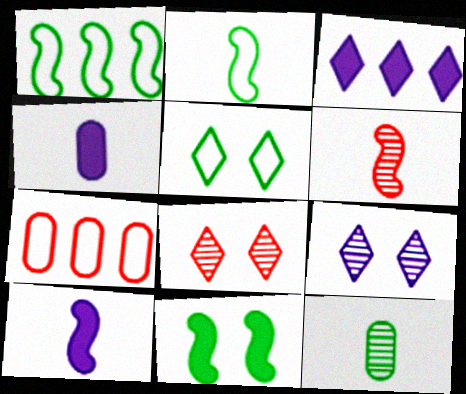[[1, 4, 8], 
[2, 6, 10]]